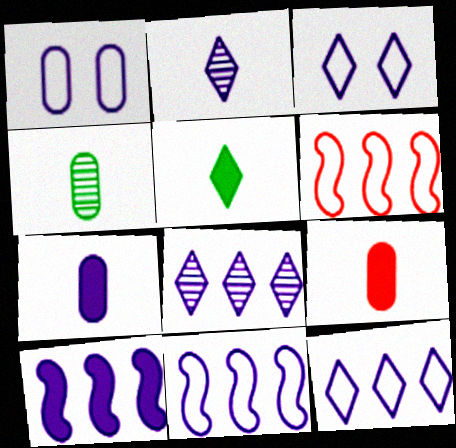[[1, 2, 10]]